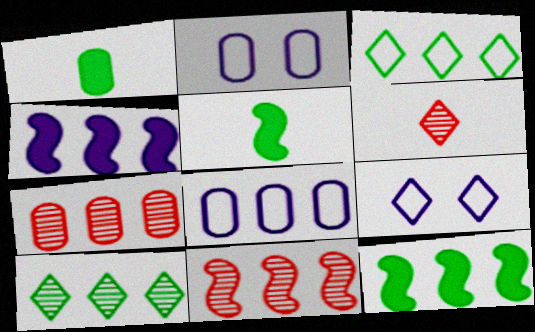[[1, 2, 7], 
[1, 9, 11], 
[2, 6, 12], 
[3, 4, 7], 
[5, 7, 9]]